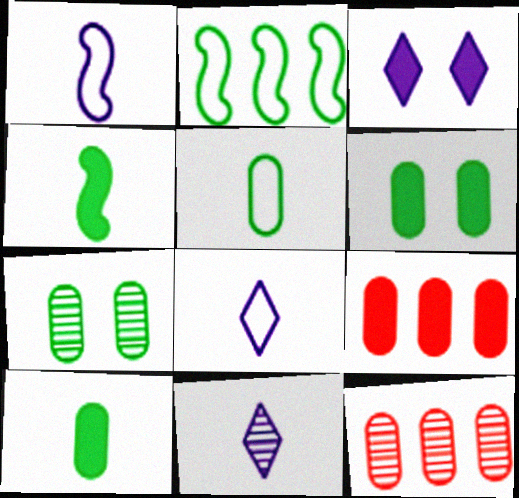[[3, 4, 9]]